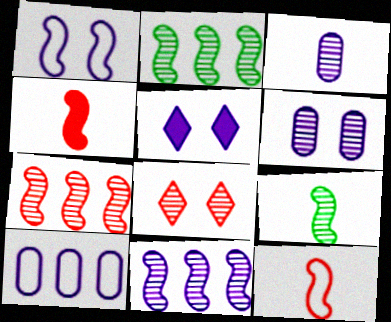[[1, 2, 4], 
[1, 5, 6], 
[2, 3, 8], 
[2, 7, 11]]